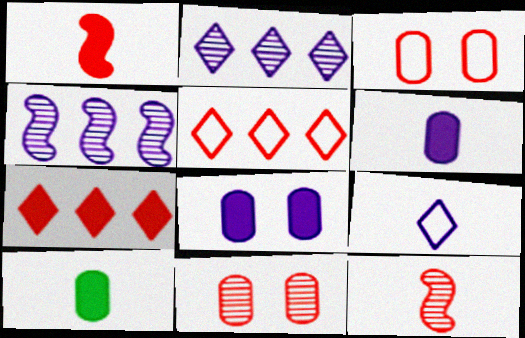[[1, 5, 11], 
[3, 7, 12], 
[4, 8, 9], 
[9, 10, 12]]